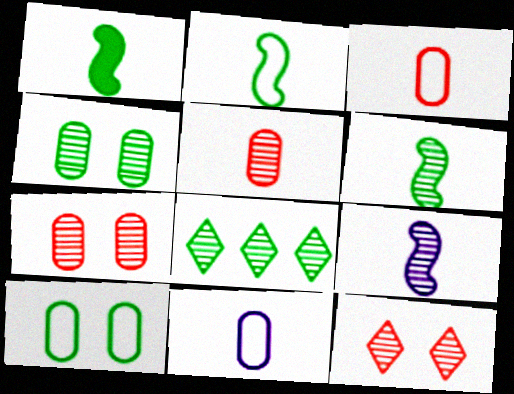[[1, 2, 6], 
[1, 8, 10], 
[4, 6, 8], 
[7, 8, 9]]